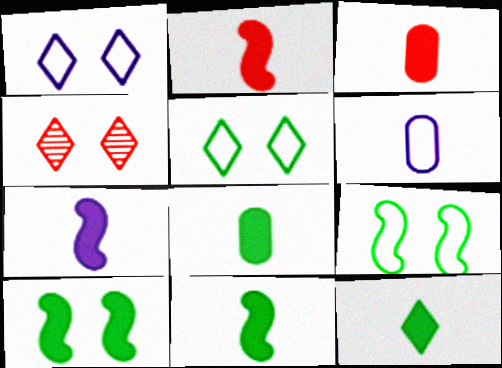[[2, 7, 11], 
[3, 7, 12], 
[8, 11, 12]]